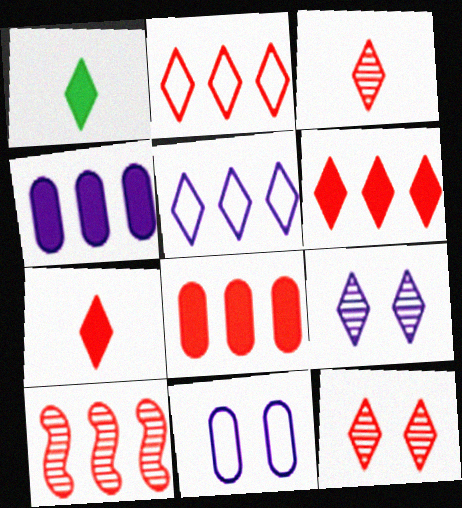[[1, 2, 9], 
[1, 5, 12], 
[1, 10, 11], 
[2, 7, 12], 
[2, 8, 10]]